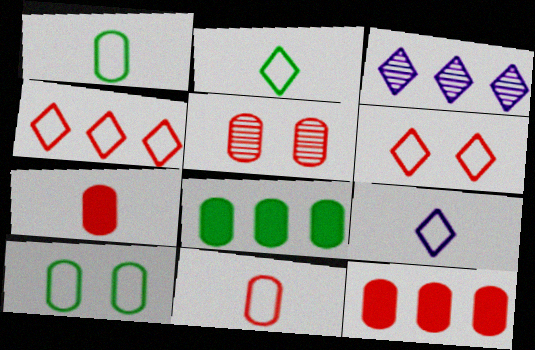[[5, 11, 12]]